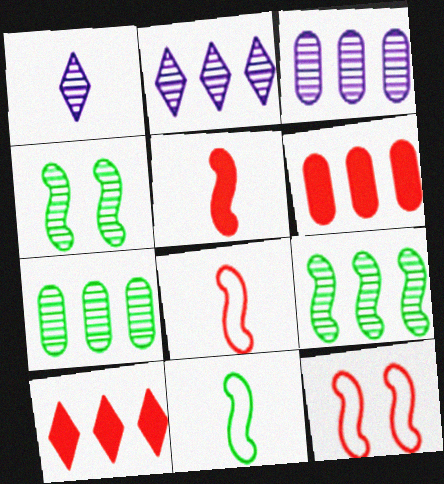[]